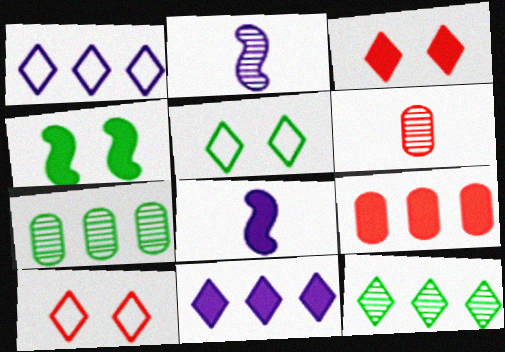[[1, 4, 6], 
[2, 5, 9], 
[7, 8, 10]]